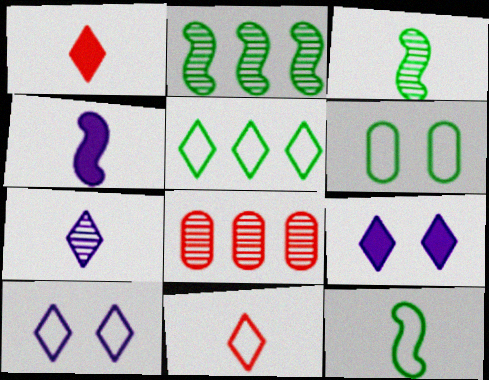[[5, 6, 12], 
[5, 10, 11], 
[8, 9, 12]]